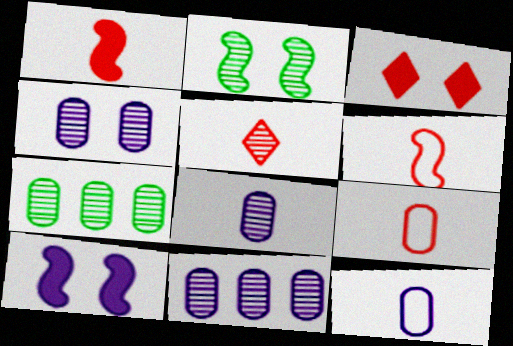[[1, 5, 9], 
[2, 5, 11], 
[4, 8, 11]]